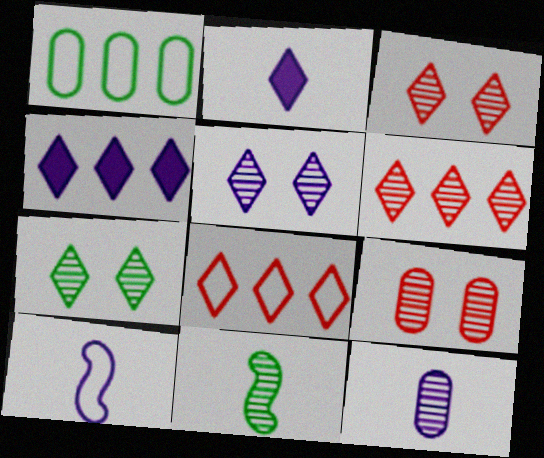[[2, 7, 8], 
[2, 10, 12], 
[3, 5, 7]]